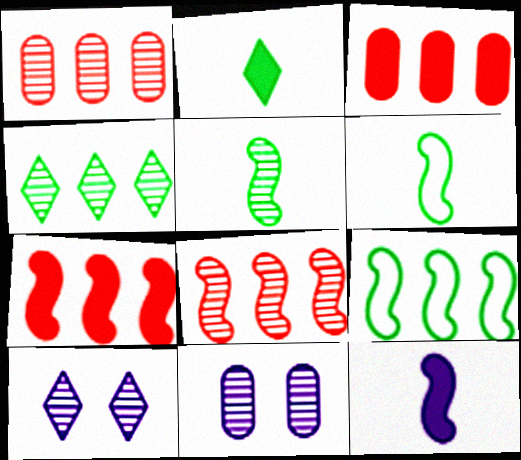[[1, 5, 10], 
[3, 6, 10]]